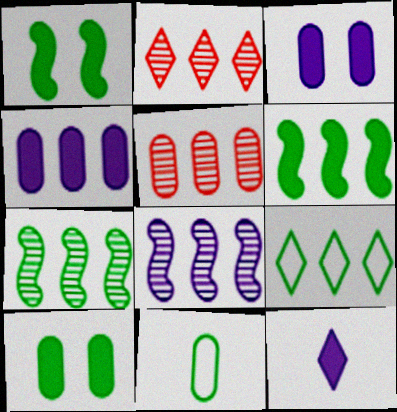[[3, 5, 11]]